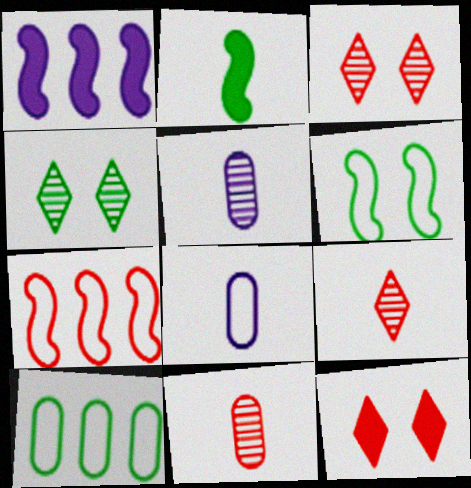[[2, 4, 10], 
[2, 8, 9], 
[7, 11, 12]]